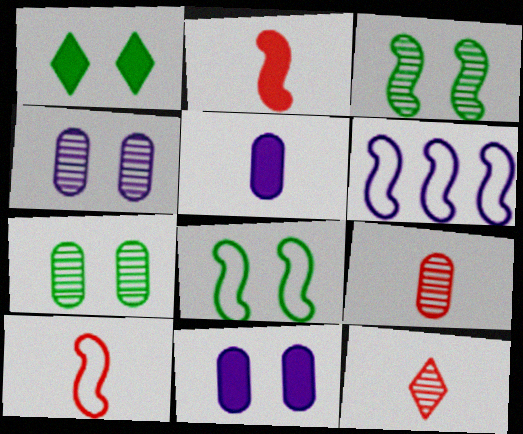[[1, 6, 9], 
[1, 7, 8], 
[2, 3, 6], 
[6, 8, 10]]